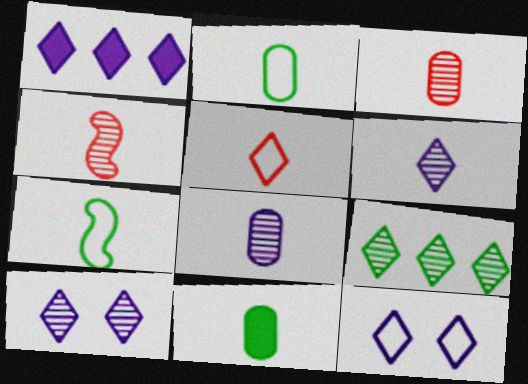[[1, 6, 12]]